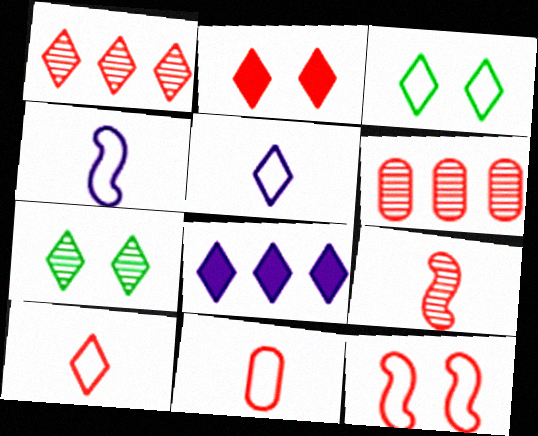[[1, 2, 10], 
[7, 8, 10]]